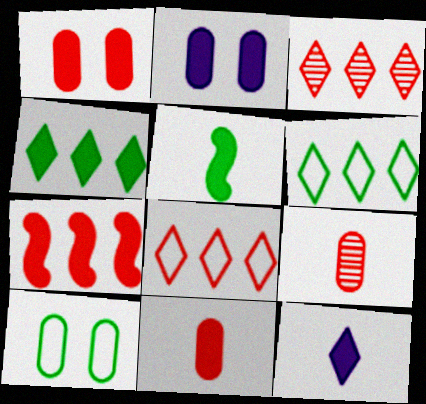[[5, 11, 12]]